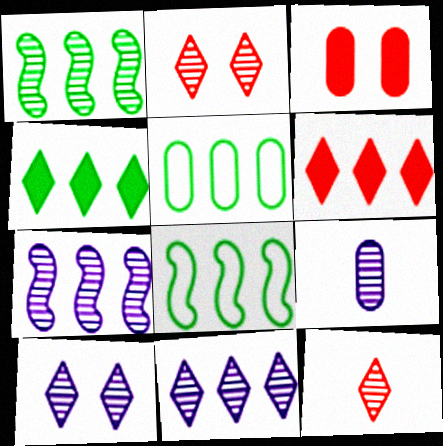[[1, 2, 9], 
[1, 4, 5], 
[3, 5, 9], 
[5, 6, 7], 
[7, 9, 10]]